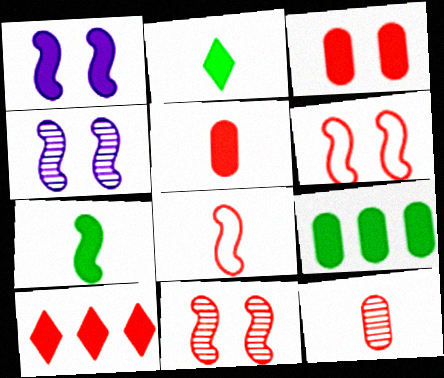[[6, 10, 12]]